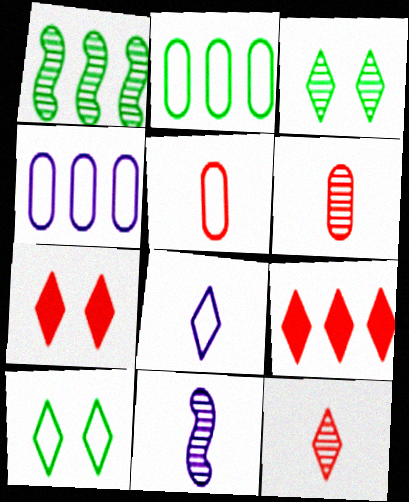[[1, 4, 9], 
[2, 7, 11], 
[3, 8, 9]]